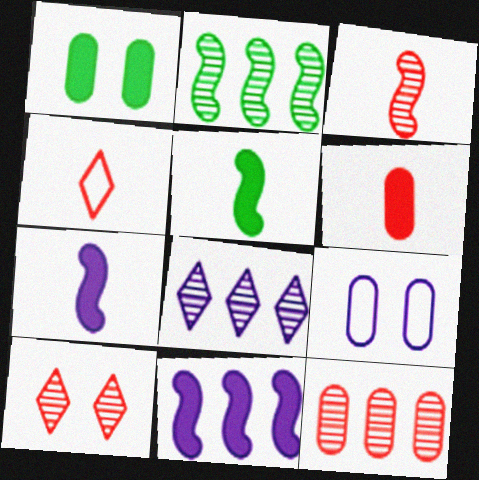[[2, 8, 12], 
[3, 4, 6], 
[3, 10, 12], 
[7, 8, 9]]